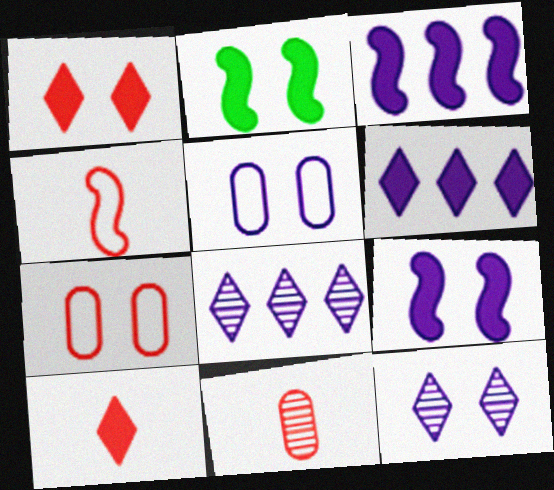[[2, 7, 12], 
[4, 10, 11], 
[5, 9, 12]]